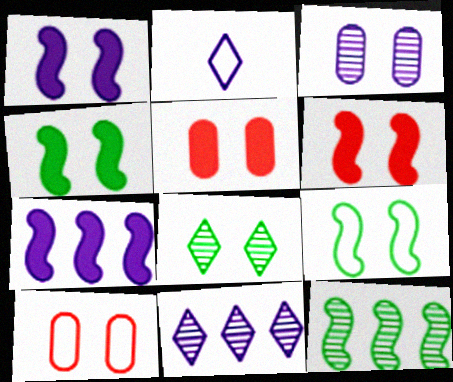[[1, 4, 6], 
[1, 8, 10], 
[2, 3, 7], 
[2, 5, 12]]